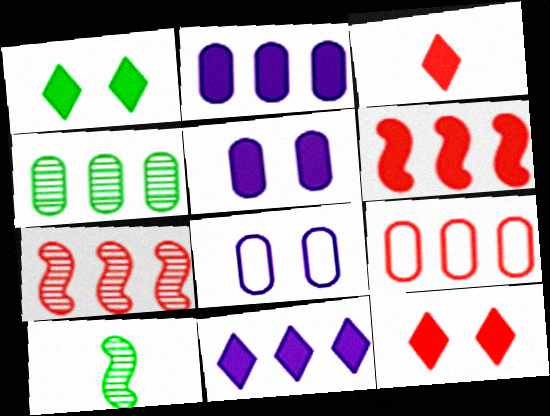[[1, 3, 11], 
[2, 4, 9]]